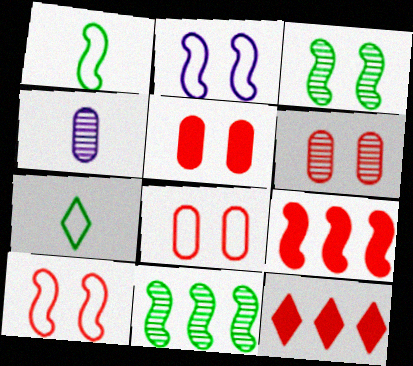[[5, 6, 8]]